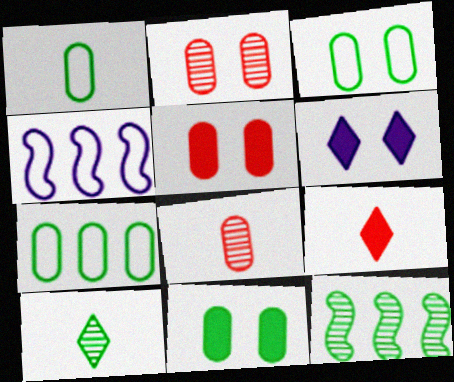[[1, 3, 7], 
[4, 5, 10]]